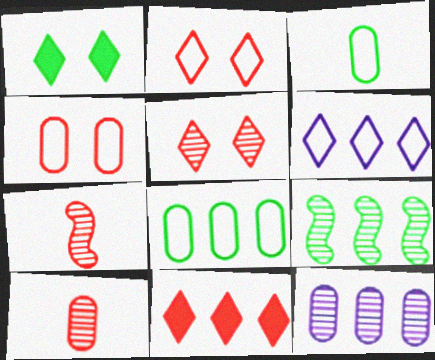[[1, 3, 9], 
[4, 7, 11]]